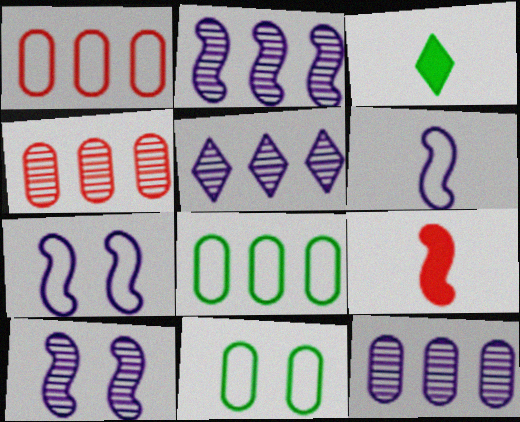[[1, 3, 10], 
[2, 5, 12], 
[3, 4, 7], 
[5, 9, 11]]